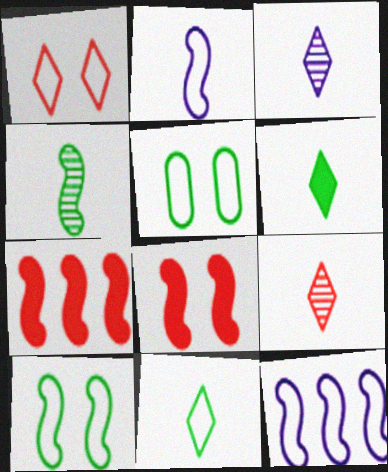[[3, 5, 7], 
[4, 8, 12]]